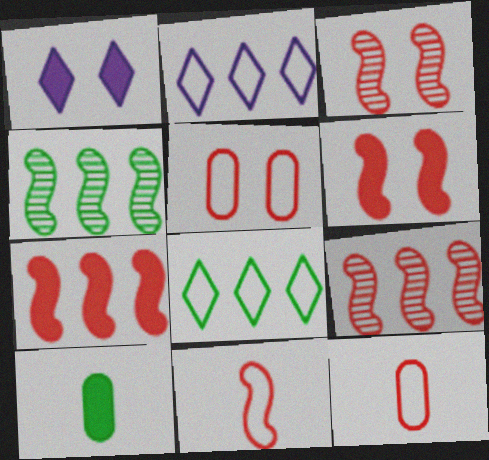[[1, 4, 12], 
[1, 7, 10], 
[2, 3, 10], 
[3, 7, 11], 
[6, 9, 11]]